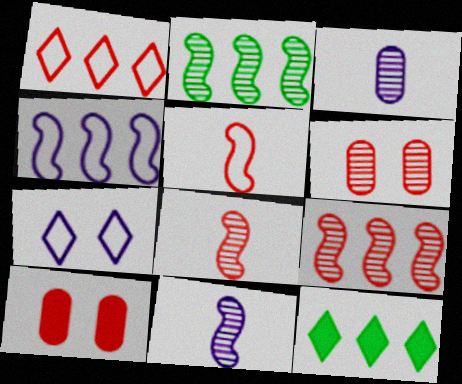[[1, 8, 10]]